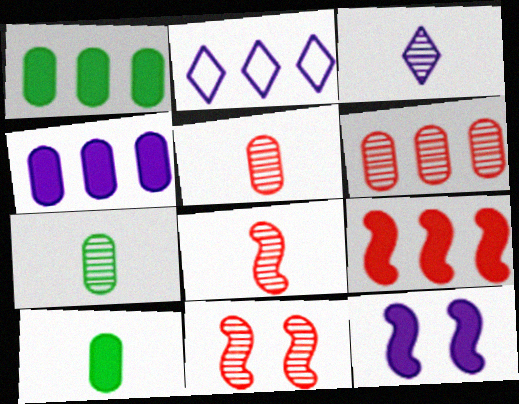[[2, 10, 11], 
[3, 7, 8]]